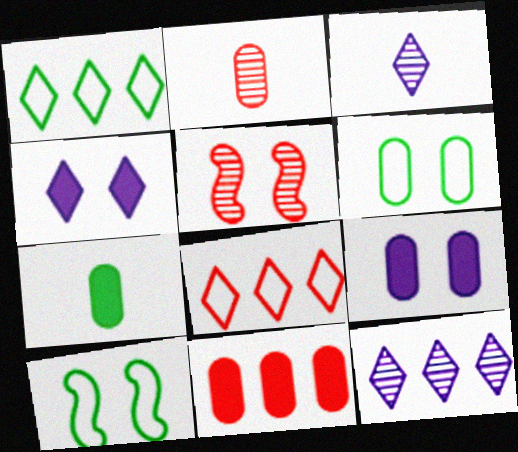[[3, 10, 11], 
[4, 5, 6], 
[7, 9, 11]]